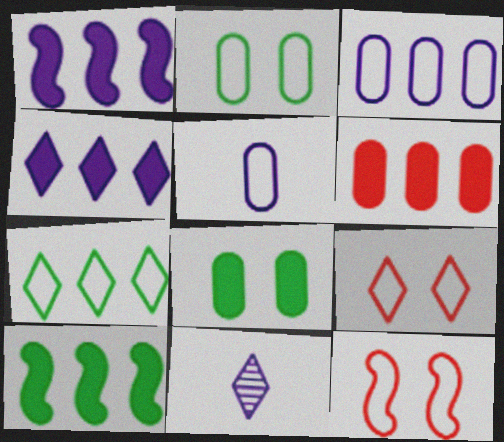[[4, 6, 10], 
[5, 7, 12]]